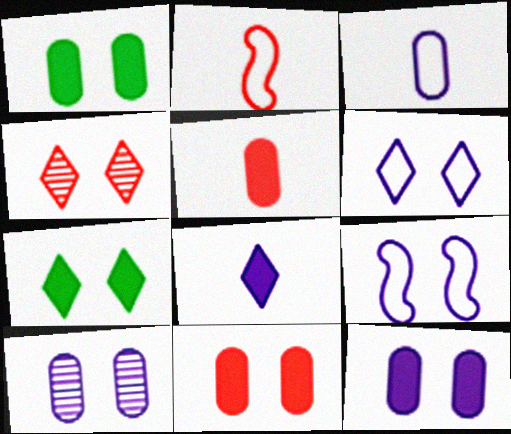[[1, 4, 9], 
[1, 11, 12], 
[4, 6, 7]]